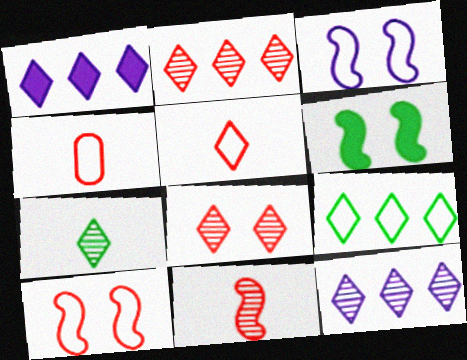[[1, 2, 9], 
[3, 4, 9], 
[4, 6, 12], 
[7, 8, 12]]